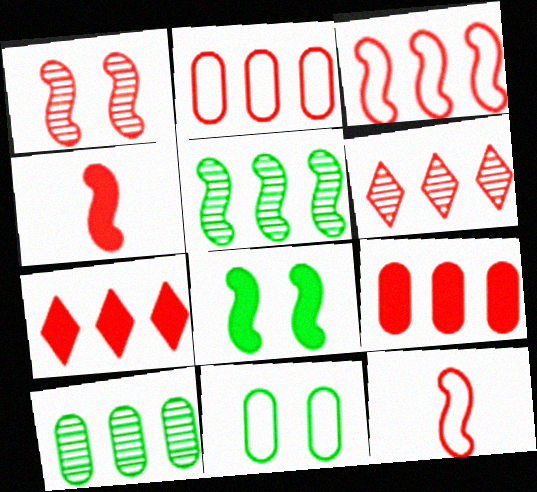[[1, 3, 4], 
[3, 6, 9]]